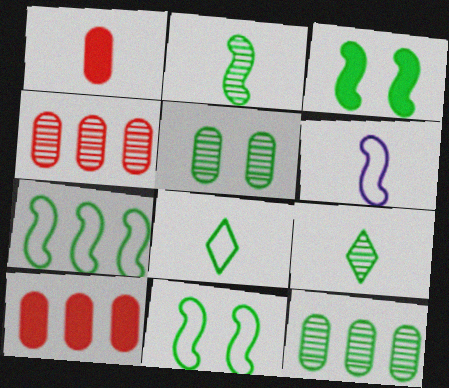[[1, 6, 9], 
[2, 3, 7], 
[3, 8, 12]]